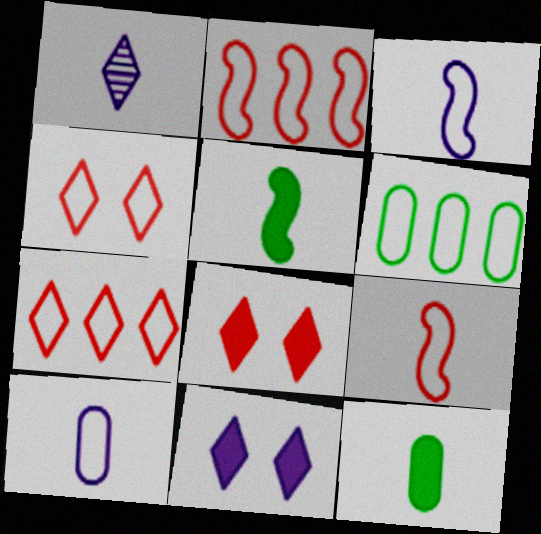[[1, 9, 12], 
[3, 4, 6]]